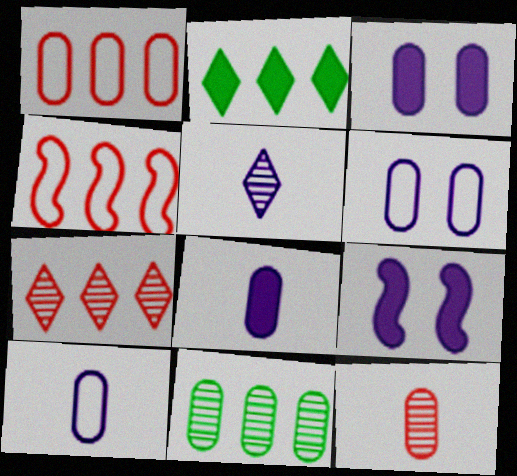[]